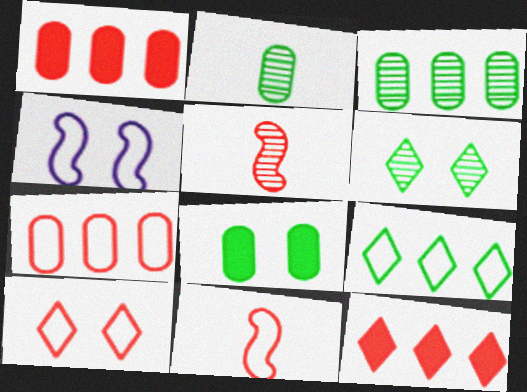[[1, 5, 10], 
[2, 4, 12], 
[7, 10, 11]]